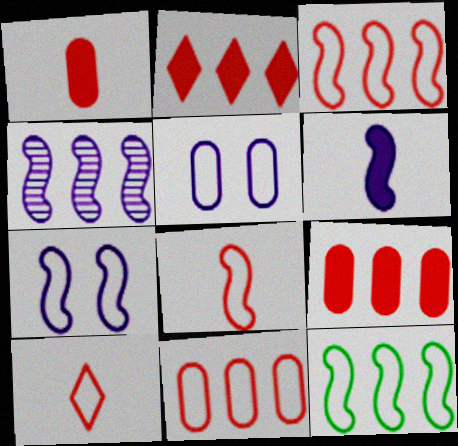[[4, 6, 7], 
[5, 10, 12], 
[7, 8, 12]]